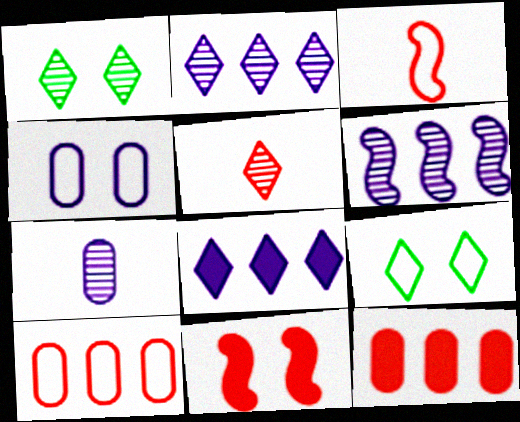[[1, 2, 5], 
[1, 4, 11], 
[5, 8, 9], 
[5, 10, 11]]